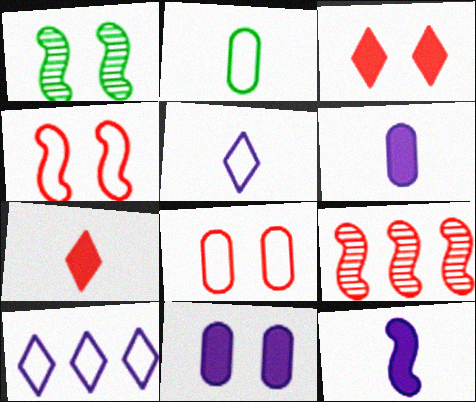[[2, 4, 10], 
[7, 8, 9]]